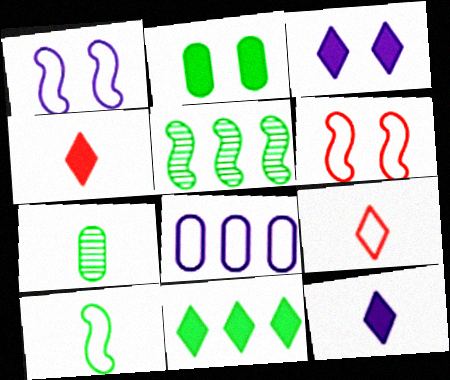[[3, 4, 11]]